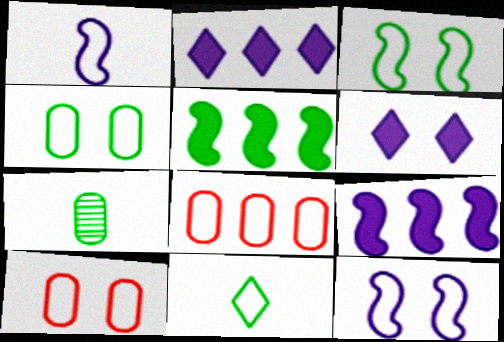[[8, 11, 12]]